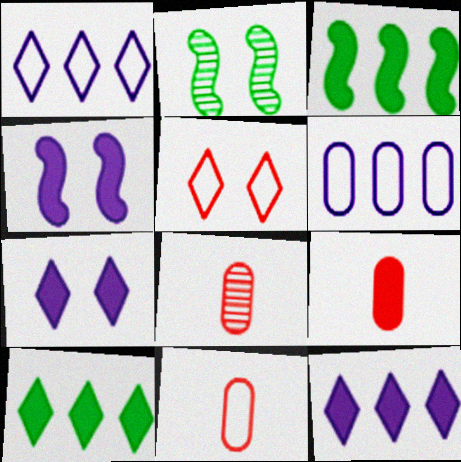[[1, 2, 9], 
[2, 11, 12], 
[3, 7, 9], 
[4, 9, 10], 
[8, 9, 11]]